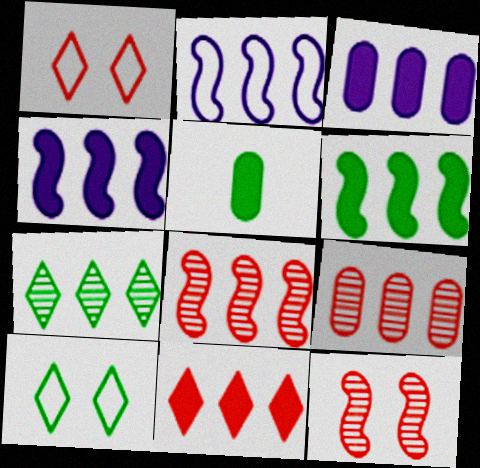[[2, 6, 8], 
[3, 6, 11]]